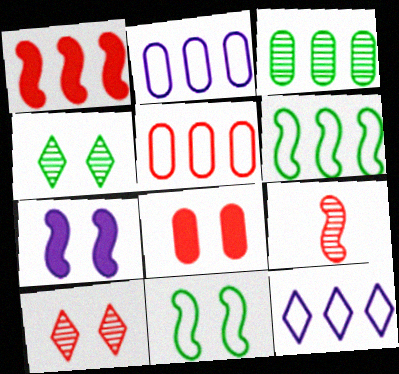[[1, 3, 12], 
[5, 6, 12], 
[6, 7, 9]]